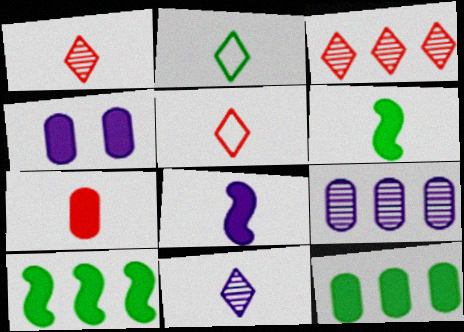[[4, 7, 12]]